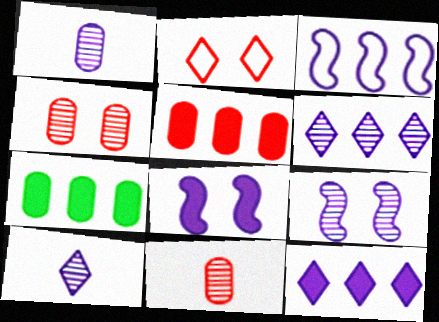[[1, 6, 9]]